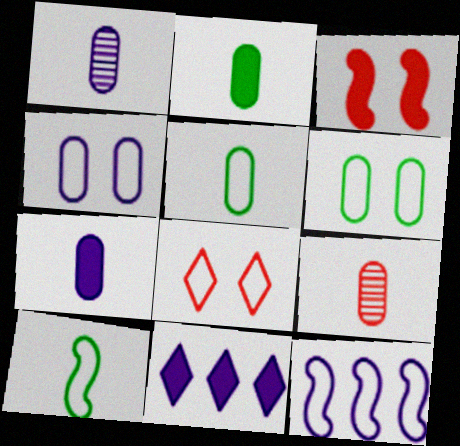[[2, 3, 11], 
[5, 7, 9], 
[5, 8, 12]]